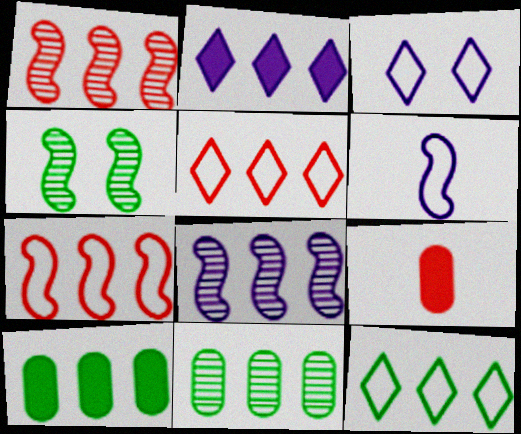[[2, 7, 11], 
[5, 8, 10]]